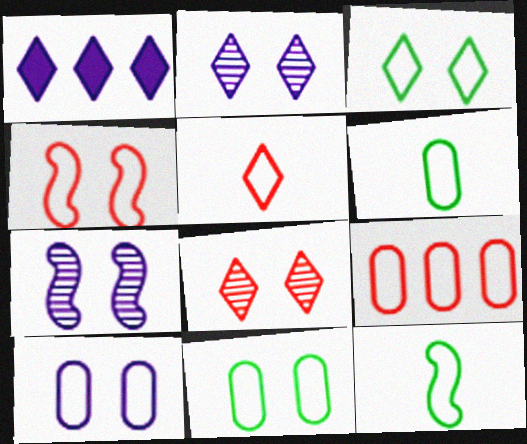[[3, 4, 10], 
[4, 5, 9], 
[6, 9, 10]]